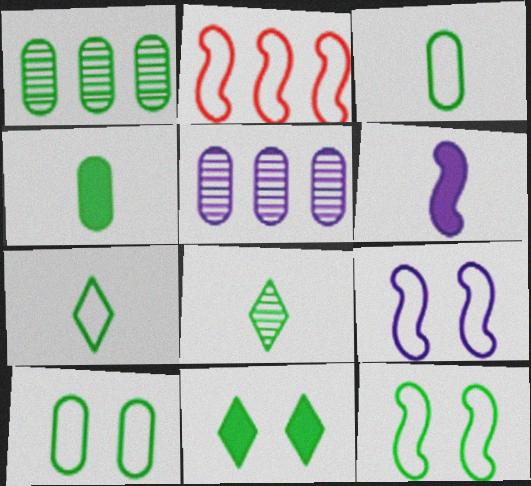[[1, 4, 10]]